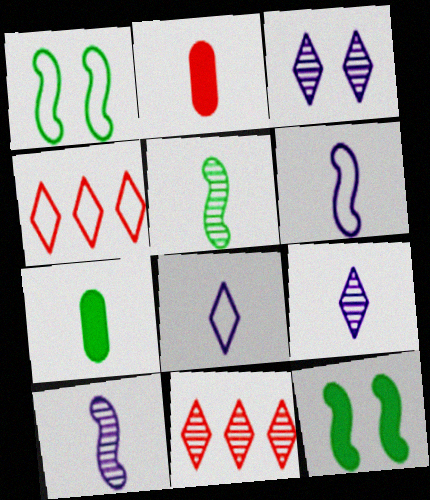[[2, 5, 8]]